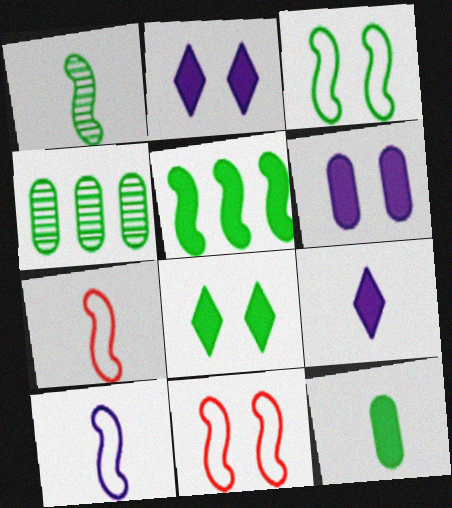[[1, 3, 5], 
[2, 4, 7], 
[4, 9, 11], 
[5, 8, 12]]